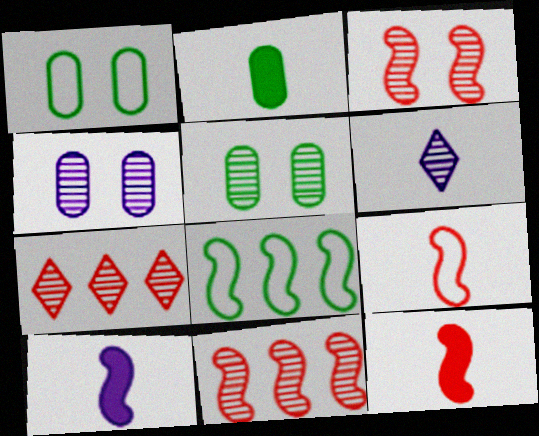[[1, 7, 10], 
[2, 6, 9], 
[3, 8, 10], 
[5, 6, 11]]